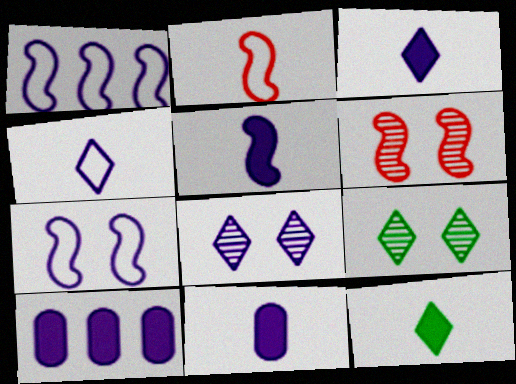[[1, 8, 11], 
[2, 9, 10], 
[3, 5, 11]]